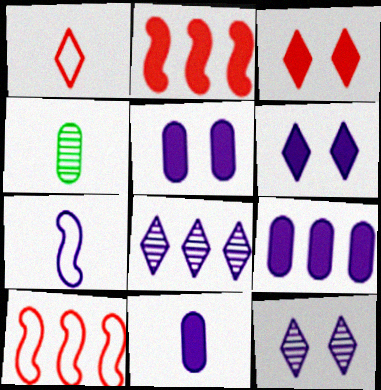[[4, 6, 10], 
[5, 7, 8], 
[5, 9, 11], 
[7, 9, 12]]